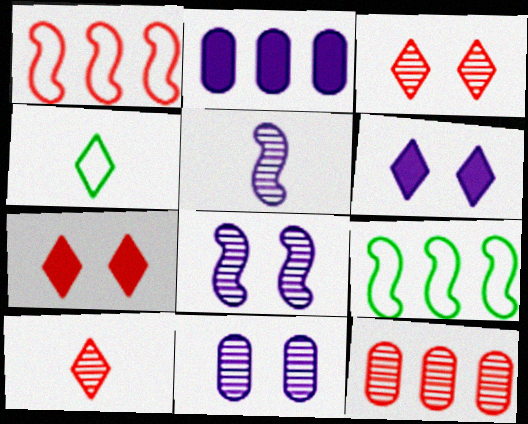[]